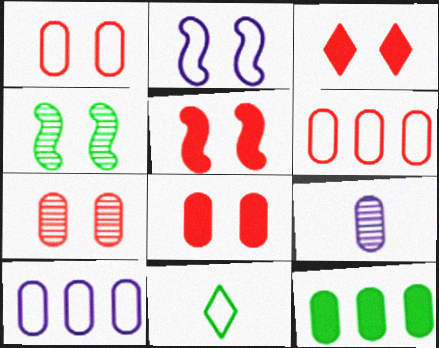[[1, 7, 8], 
[1, 9, 12], 
[2, 4, 5], 
[2, 6, 11], 
[3, 5, 8], 
[4, 11, 12]]